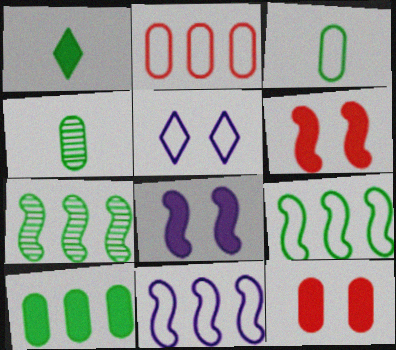[]